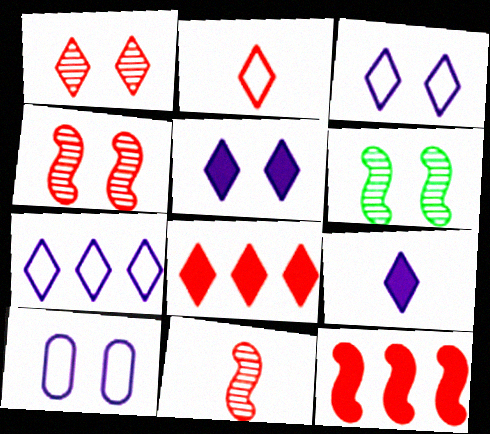[[1, 2, 8]]